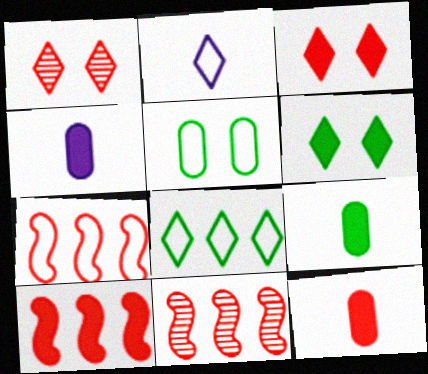[[1, 7, 12], 
[2, 5, 7], 
[3, 10, 12], 
[4, 6, 10], 
[4, 9, 12], 
[7, 10, 11]]